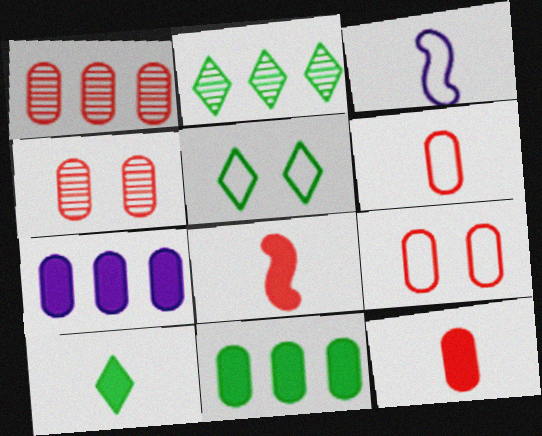[[1, 9, 12], 
[2, 5, 10]]